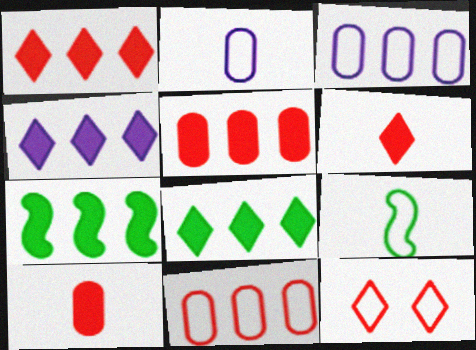[[1, 4, 8], 
[3, 9, 12], 
[4, 5, 7]]